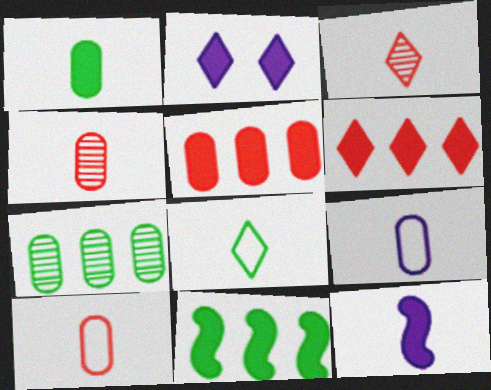[[1, 4, 9], 
[4, 8, 12]]